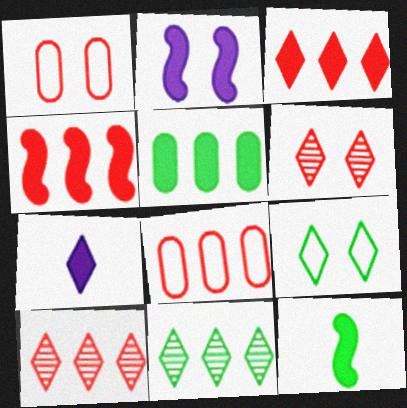[[2, 4, 12], 
[4, 8, 10], 
[7, 9, 10]]